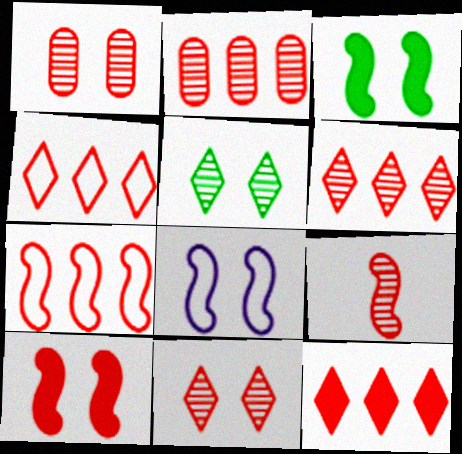[[1, 6, 9], 
[2, 7, 12], 
[2, 9, 11], 
[4, 6, 12], 
[7, 9, 10]]